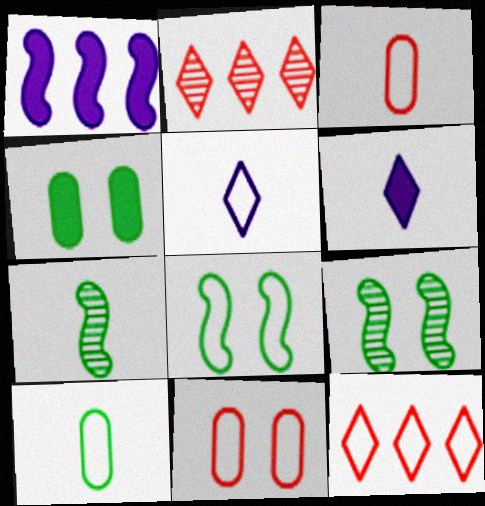[[3, 6, 7]]